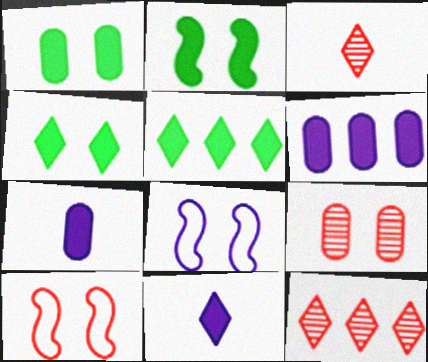[[1, 2, 4], 
[4, 8, 9]]